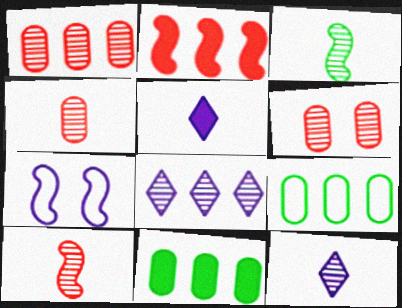[[1, 4, 6], 
[2, 3, 7], 
[2, 8, 9], 
[3, 4, 12], 
[3, 6, 8]]